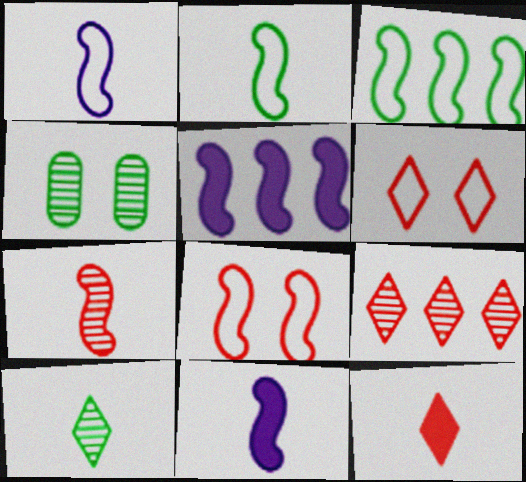[[1, 3, 8], 
[2, 7, 11], 
[6, 9, 12]]